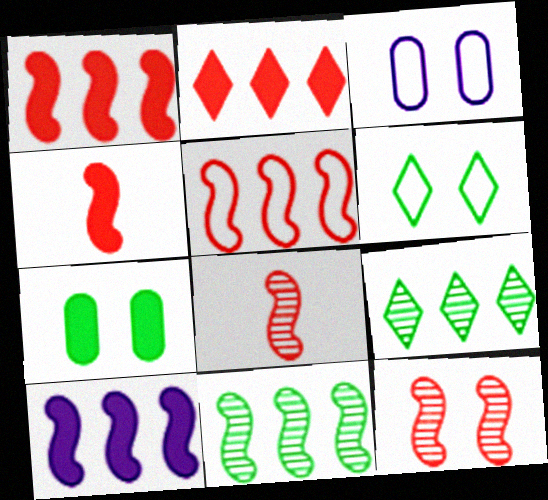[[3, 4, 9], 
[4, 5, 12], 
[5, 10, 11]]